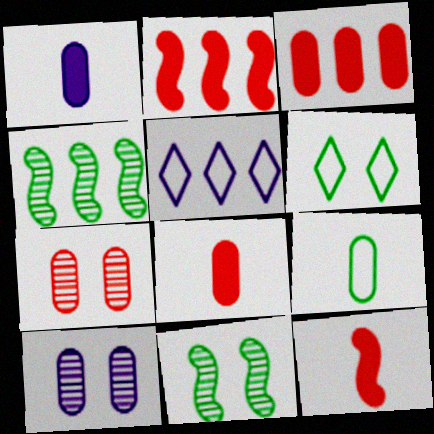[[3, 4, 5], 
[3, 9, 10], 
[5, 8, 11]]